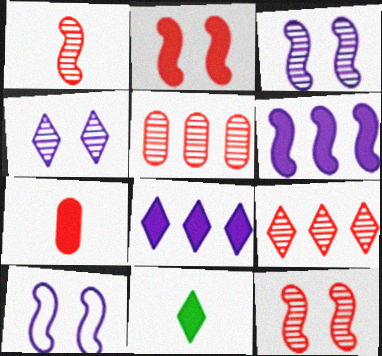[[5, 10, 11]]